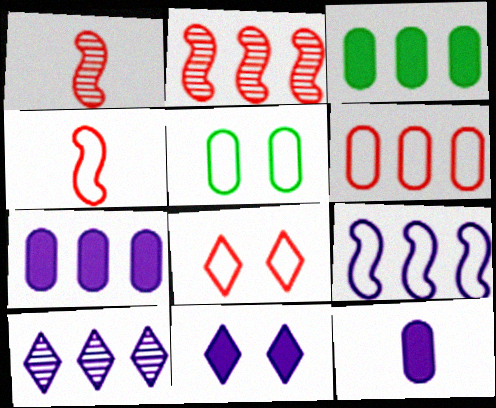[[4, 6, 8], 
[7, 9, 10]]